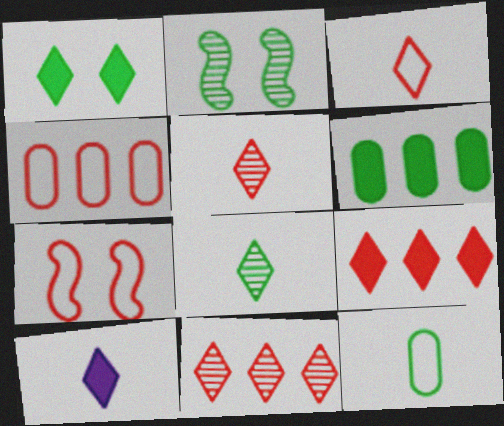[[1, 9, 10], 
[2, 4, 10], 
[3, 4, 7], 
[3, 8, 10]]